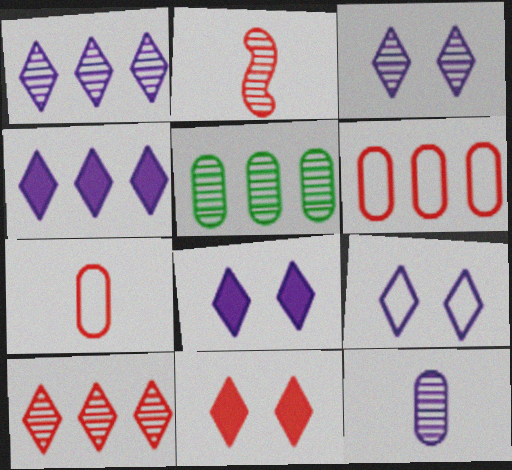[[2, 3, 5], 
[2, 6, 11], 
[3, 8, 9]]